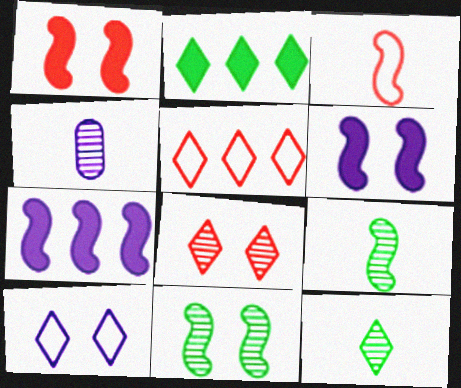[[3, 7, 11], 
[4, 7, 10]]